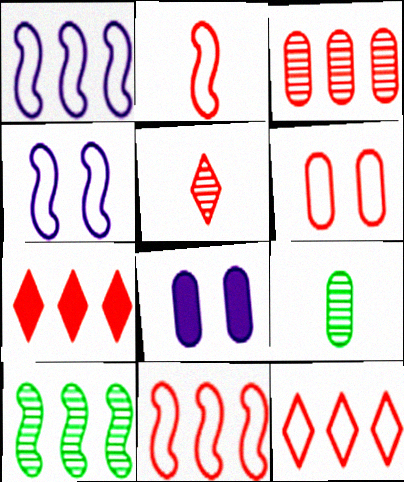[[2, 6, 12], 
[3, 7, 11], 
[4, 7, 9]]